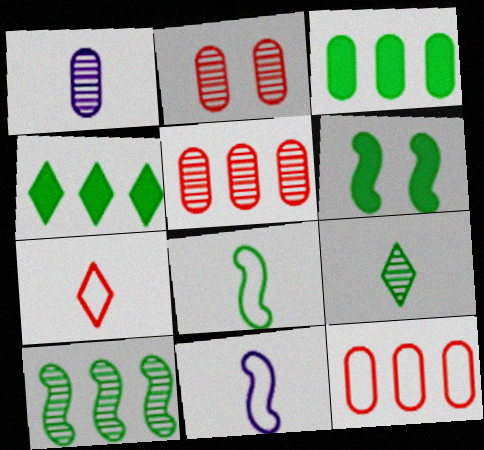[[2, 4, 11], 
[6, 8, 10]]